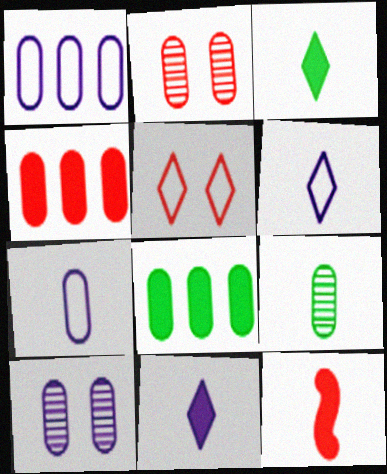[[2, 7, 8], 
[6, 9, 12]]